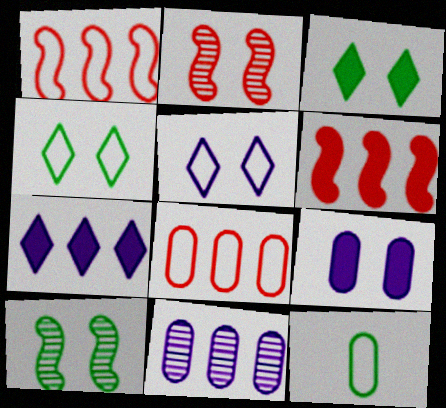[[1, 5, 12], 
[2, 4, 9], 
[2, 7, 12]]